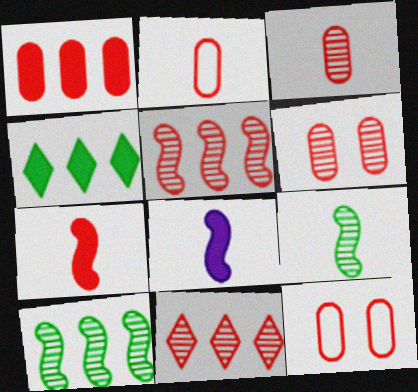[[1, 2, 6], 
[1, 3, 12], 
[7, 11, 12]]